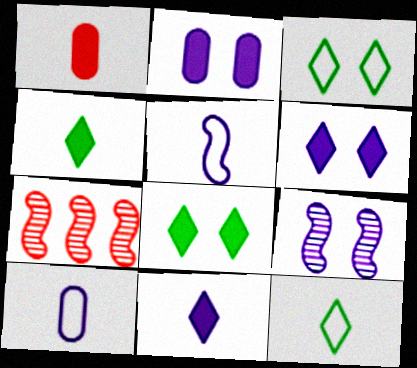[[2, 7, 12], 
[7, 8, 10]]